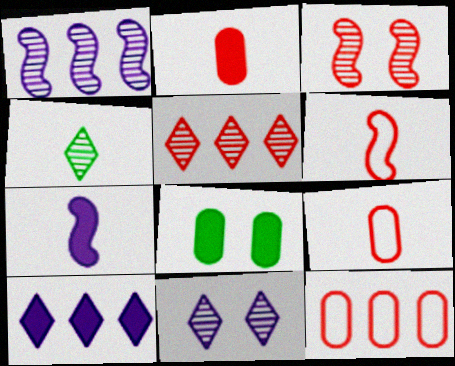[[4, 5, 11], 
[4, 7, 9]]